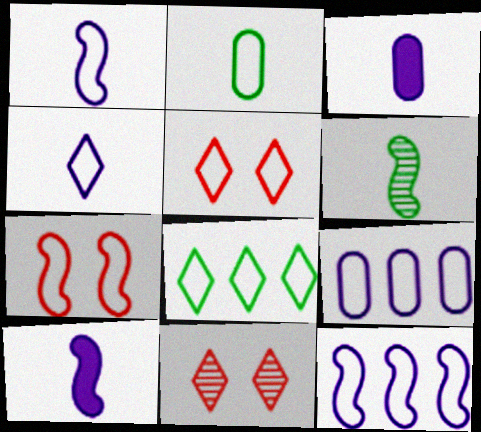[[2, 5, 12], 
[4, 5, 8]]